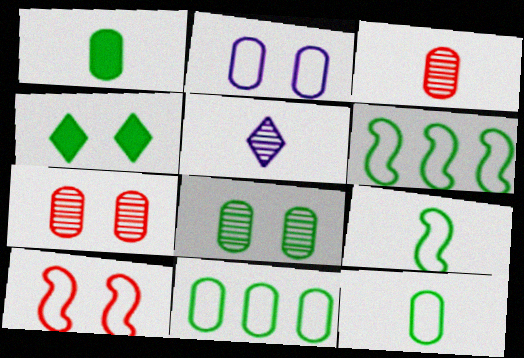[[1, 8, 11]]